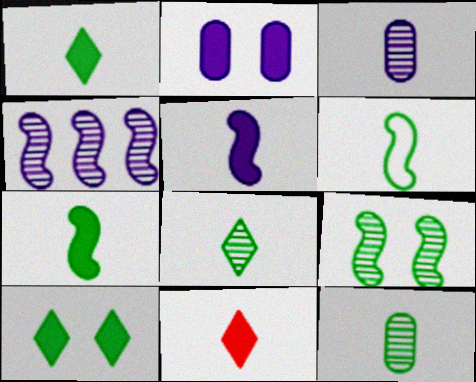[[1, 6, 12], 
[3, 6, 11]]